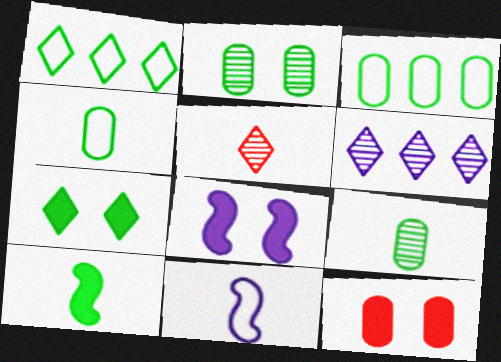[[1, 2, 10], 
[3, 5, 8], 
[7, 8, 12]]